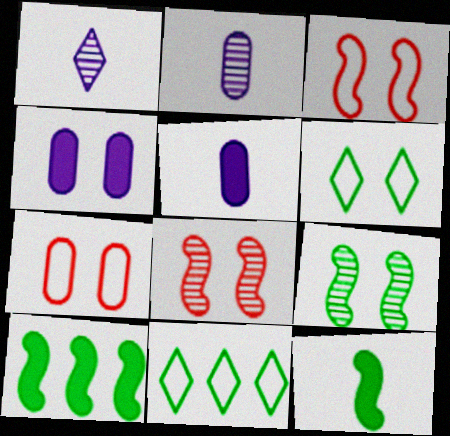[[1, 7, 10], 
[4, 6, 8], 
[5, 8, 11]]